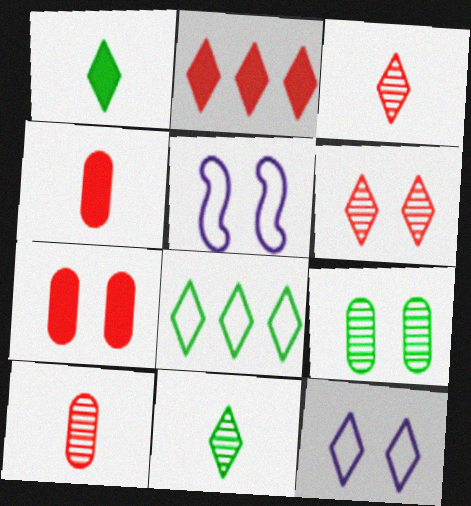[[2, 11, 12]]